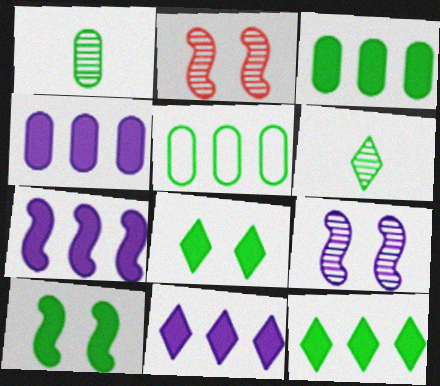[[4, 7, 11], 
[5, 6, 10]]